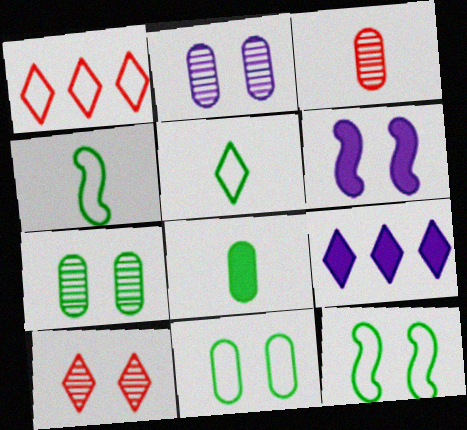[[3, 9, 12], 
[5, 9, 10], 
[6, 10, 11]]